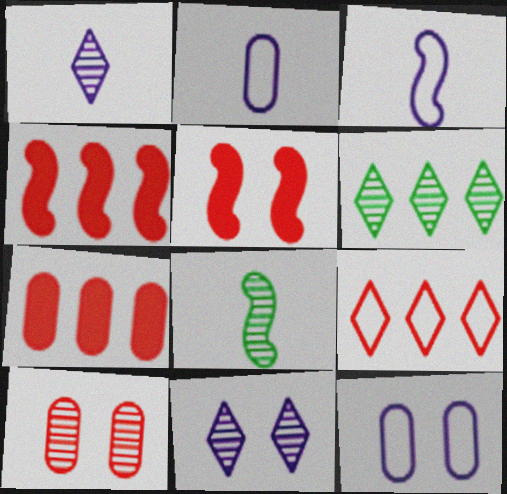[[2, 5, 6]]